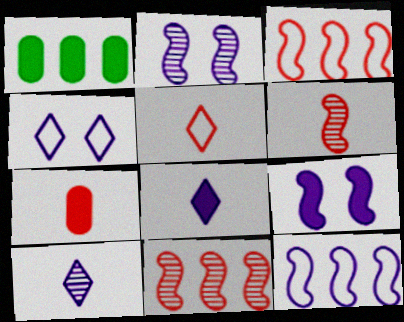[[1, 2, 5], 
[1, 4, 6], 
[5, 6, 7]]